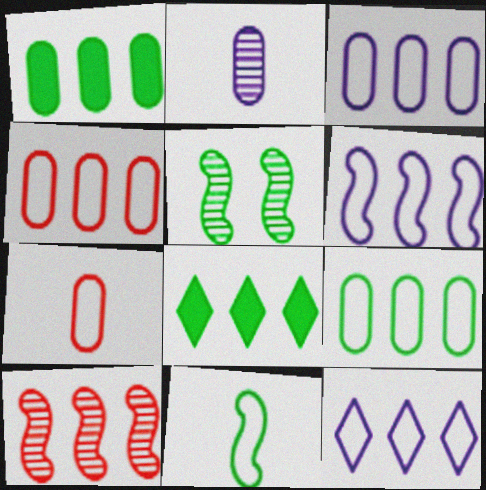[[1, 10, 12], 
[3, 4, 9], 
[3, 6, 12], 
[3, 8, 10]]